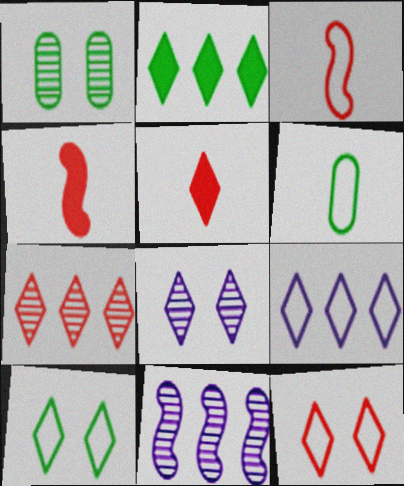[[1, 4, 9], 
[2, 7, 9], 
[5, 7, 12]]